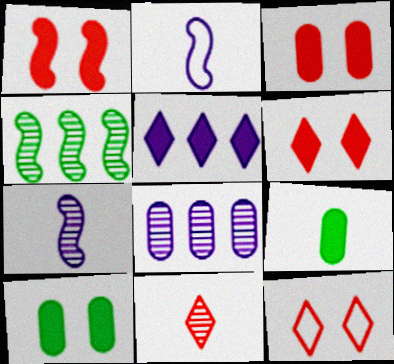[[1, 2, 4], 
[1, 3, 6], 
[1, 5, 9], 
[2, 9, 11]]